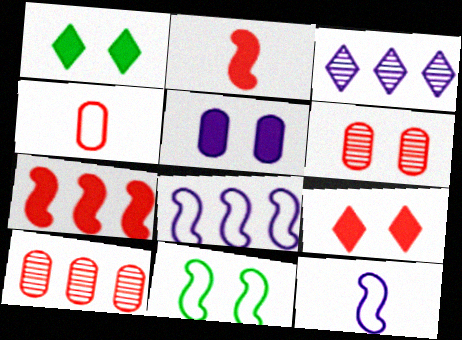[[1, 10, 12], 
[3, 5, 12]]